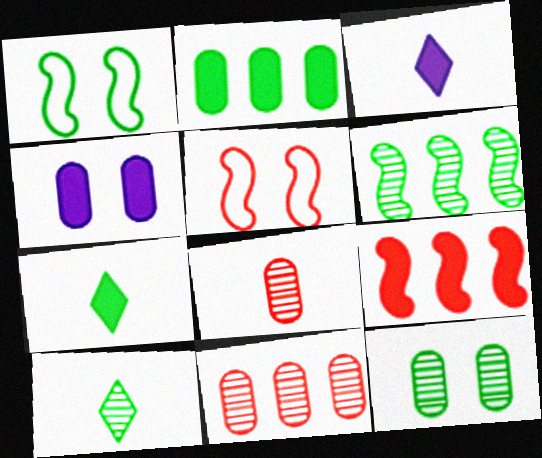[[1, 2, 10], 
[1, 3, 11], 
[4, 7, 9], 
[6, 10, 12]]